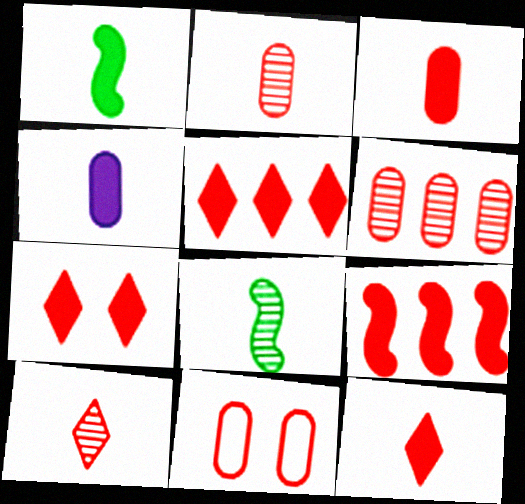[[1, 4, 12], 
[3, 6, 11], 
[3, 7, 9], 
[5, 7, 12], 
[9, 10, 11]]